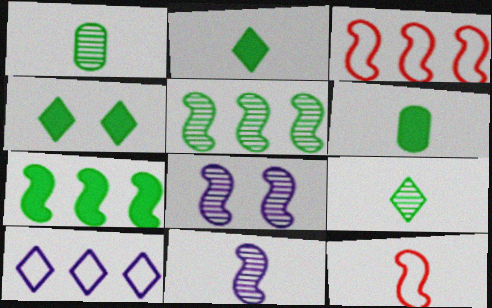[[4, 6, 7], 
[7, 8, 12]]